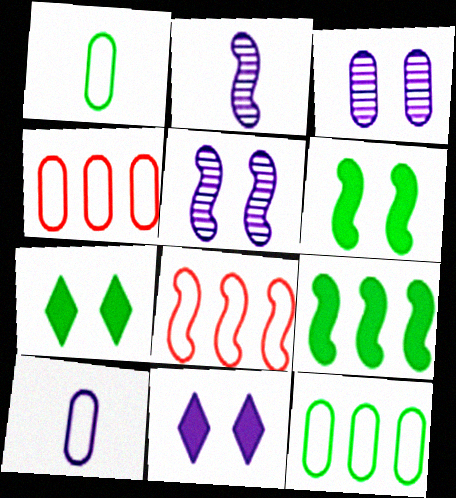[[2, 4, 7], 
[2, 6, 8]]